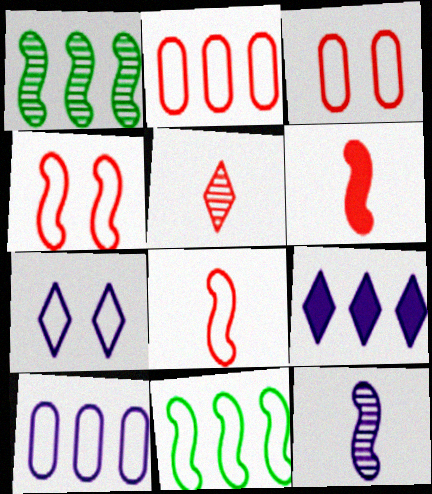[[1, 2, 9]]